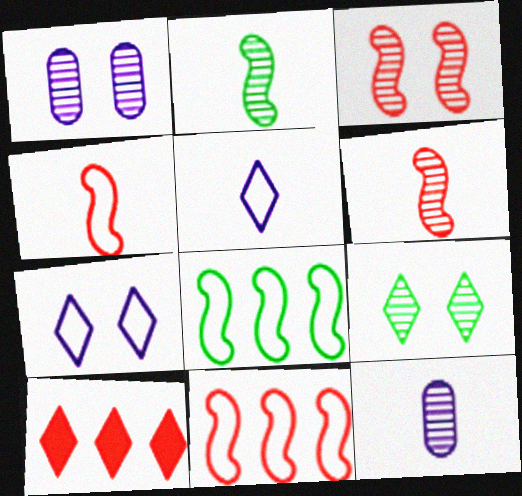[[1, 3, 9], 
[5, 9, 10]]